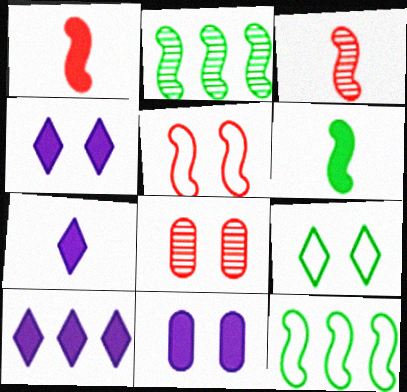[[4, 7, 10], 
[7, 8, 12]]